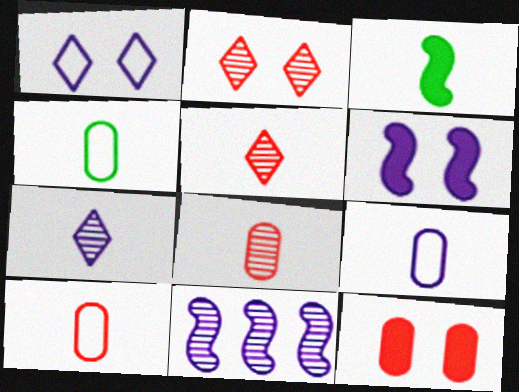[[3, 5, 9], 
[3, 7, 10], 
[4, 9, 10]]